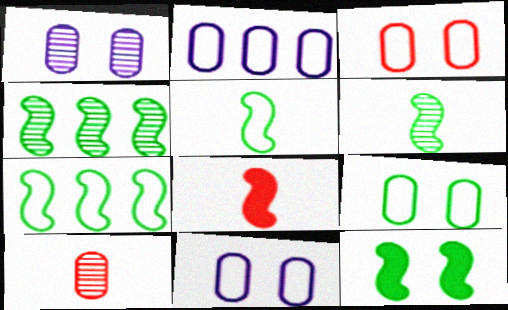[[3, 9, 11], 
[4, 5, 12], 
[6, 7, 12]]